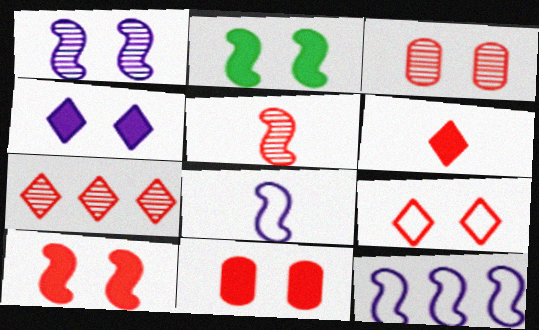[[2, 4, 11], 
[2, 5, 12], 
[3, 5, 7], 
[3, 9, 10], 
[6, 7, 9]]